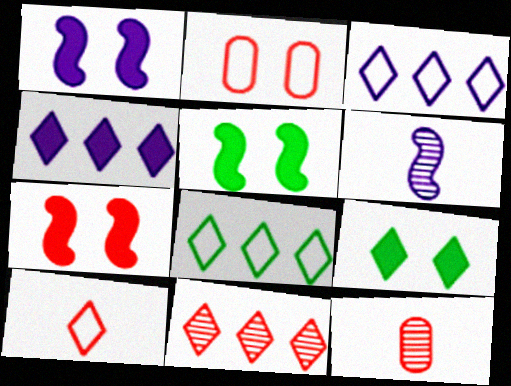[[1, 5, 7], 
[1, 8, 12], 
[3, 5, 12], 
[4, 8, 11]]